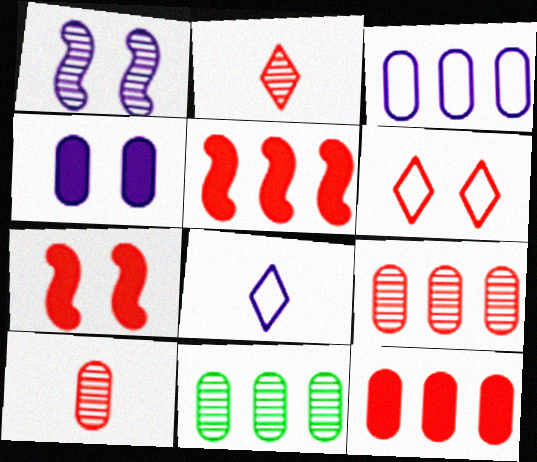[[1, 2, 11], 
[3, 11, 12], 
[5, 6, 10], 
[7, 8, 11]]